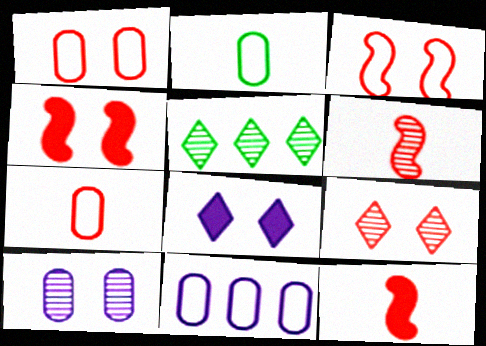[[1, 2, 11], 
[1, 4, 9], 
[5, 6, 10]]